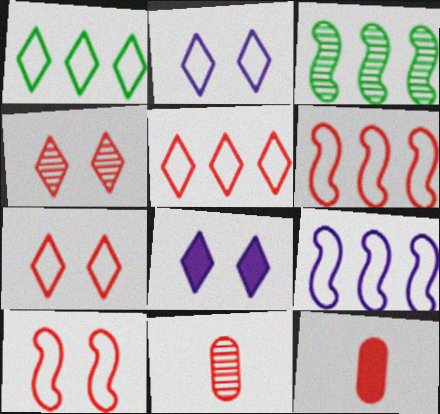[[2, 3, 12], 
[4, 6, 12]]